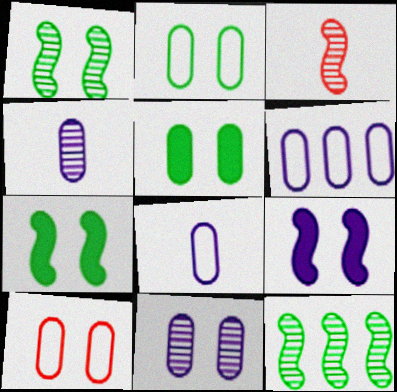[[5, 10, 11]]